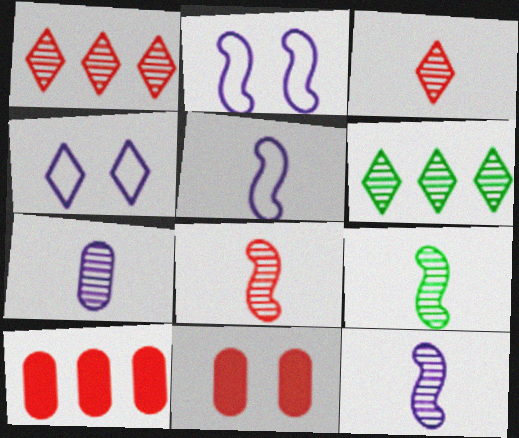[[3, 7, 9], 
[4, 9, 10], 
[5, 6, 11], 
[8, 9, 12]]